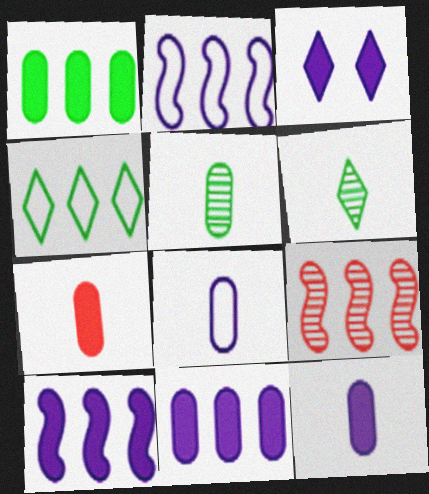[[3, 10, 12], 
[4, 9, 11], 
[5, 7, 8]]